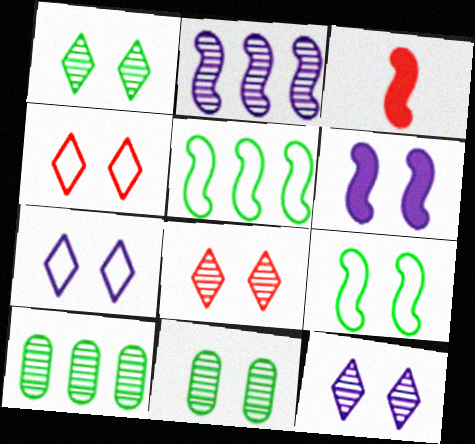[[1, 8, 12], 
[2, 3, 9], 
[3, 7, 10], 
[4, 6, 11]]